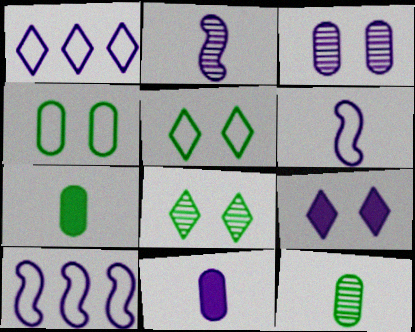[]